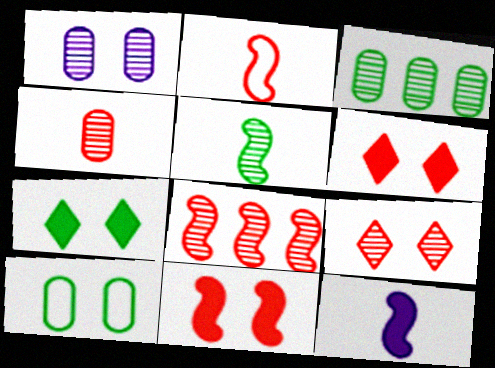[[1, 3, 4], 
[2, 5, 12], 
[2, 8, 11], 
[4, 8, 9]]